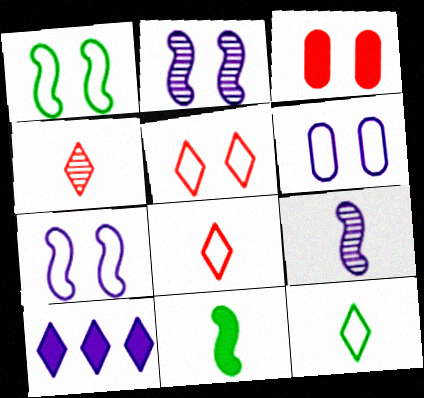[[1, 5, 6], 
[3, 10, 11], 
[6, 9, 10]]